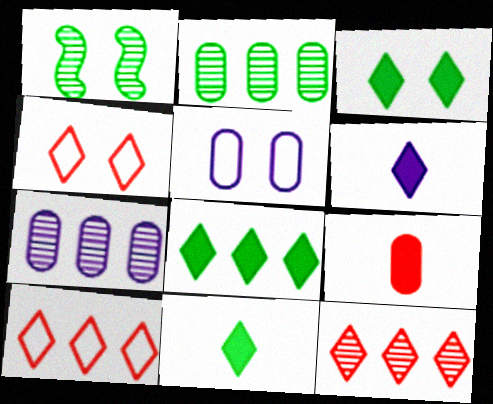[[2, 5, 9], 
[3, 8, 11]]